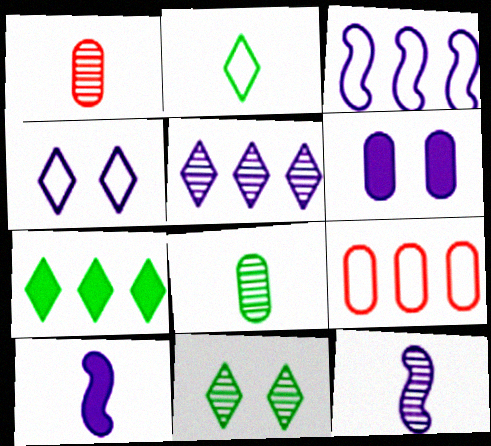[[1, 2, 10], 
[2, 7, 11], 
[6, 8, 9], 
[9, 10, 11]]